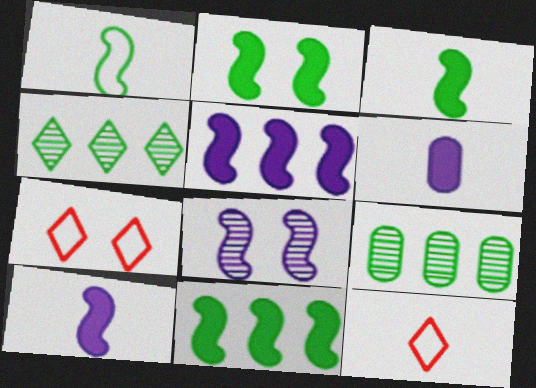[[2, 3, 11], 
[7, 9, 10]]